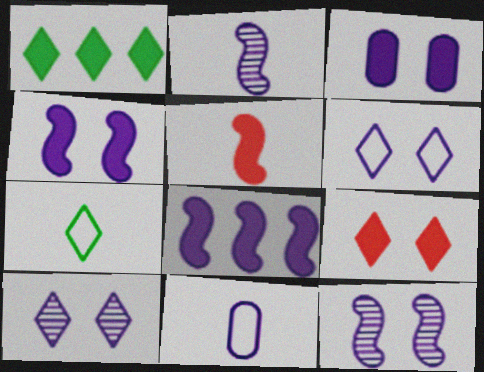[[1, 3, 5], 
[3, 6, 12], 
[8, 10, 11]]